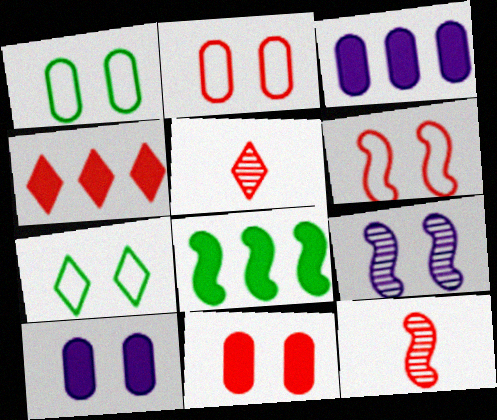[[2, 4, 12], 
[3, 4, 8], 
[3, 7, 12], 
[7, 9, 11]]